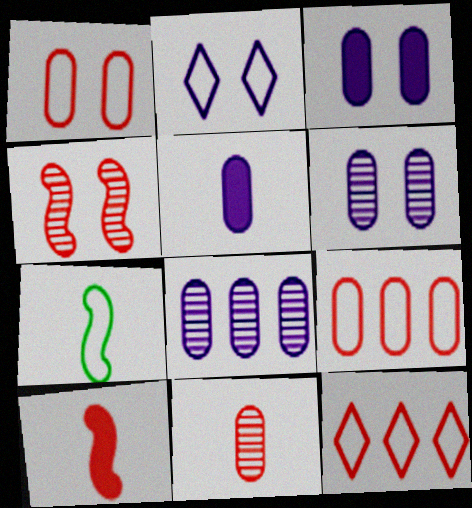[[2, 7, 9]]